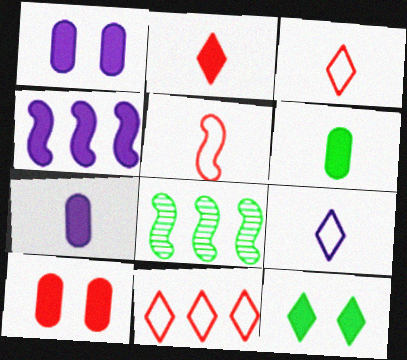[[1, 3, 8], 
[8, 9, 10]]